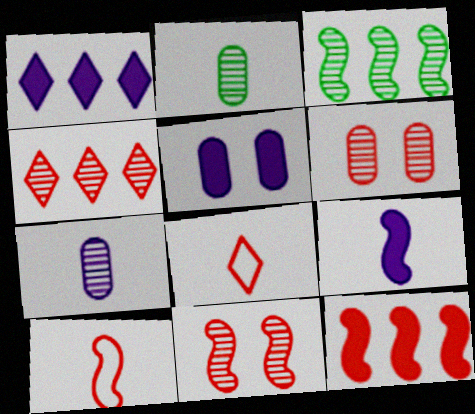[[1, 5, 9], 
[2, 8, 9], 
[3, 5, 8], 
[6, 8, 12], 
[10, 11, 12]]